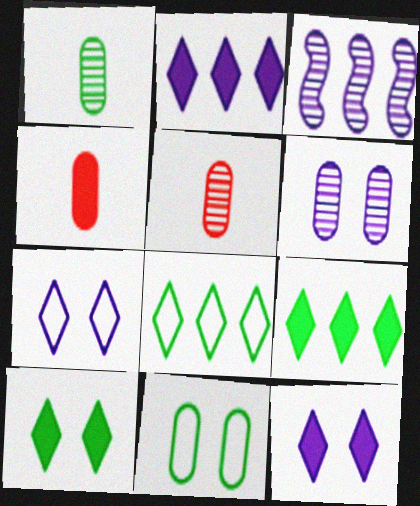[]